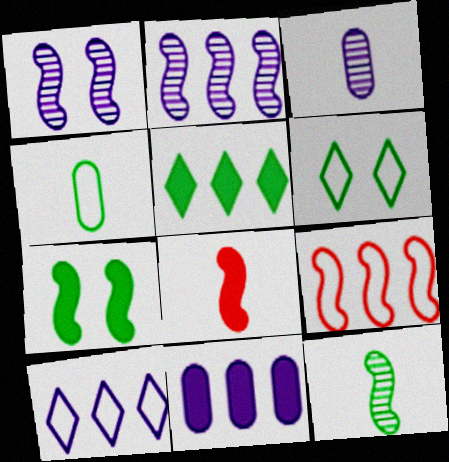[[2, 10, 11]]